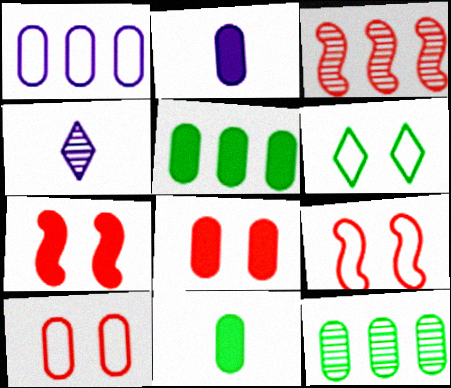[[2, 3, 6], 
[2, 5, 8], 
[2, 10, 12], 
[4, 5, 9]]